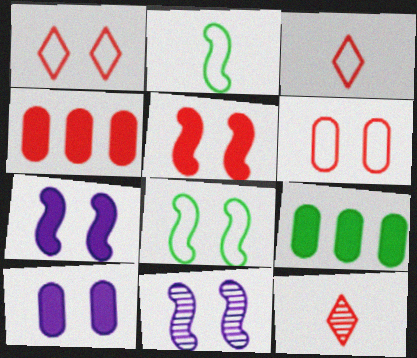[[3, 9, 11], 
[5, 8, 11]]